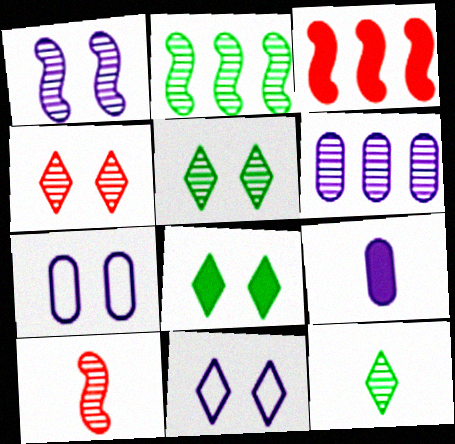[[1, 2, 10], 
[3, 7, 12], 
[3, 8, 9], 
[4, 8, 11], 
[5, 6, 10], 
[6, 7, 9]]